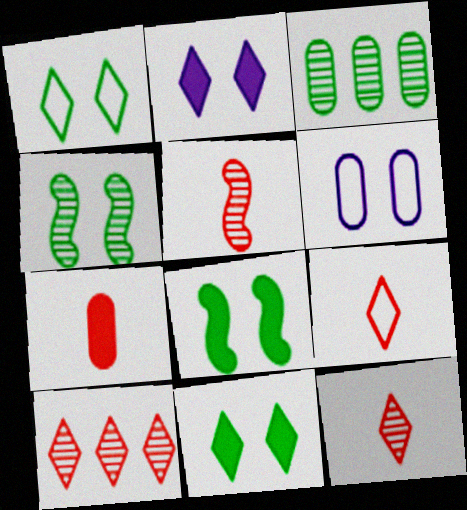[[3, 6, 7], 
[5, 7, 9]]